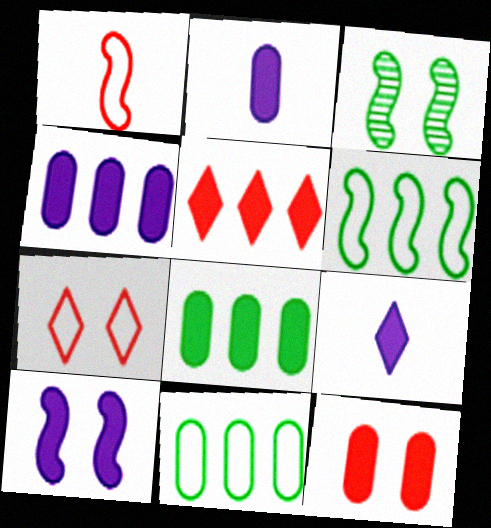[[2, 8, 12], 
[4, 9, 10]]